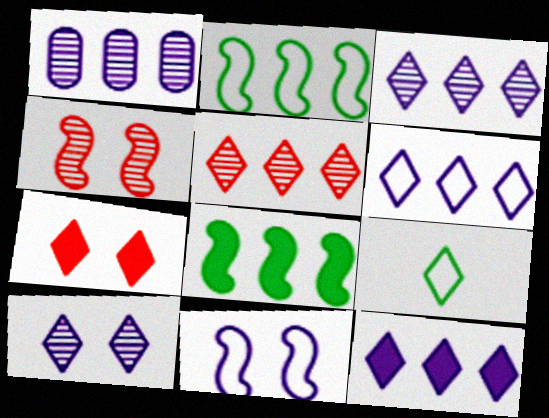[[3, 6, 12], 
[3, 7, 9]]